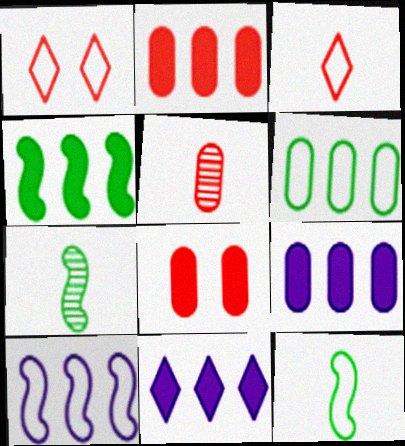[[1, 7, 9], 
[2, 4, 11]]